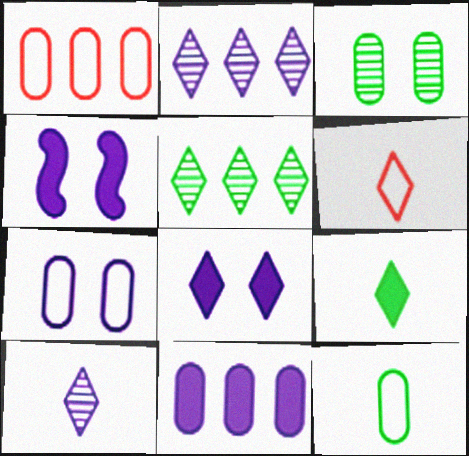[[1, 7, 12], 
[5, 6, 8], 
[6, 9, 10]]